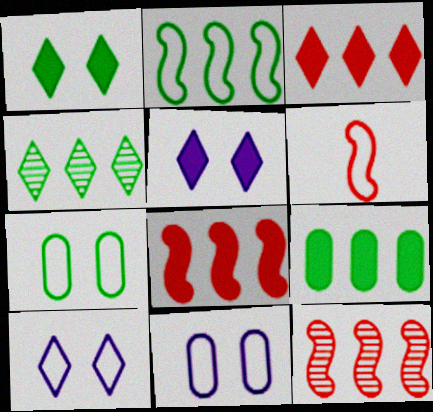[[2, 4, 9]]